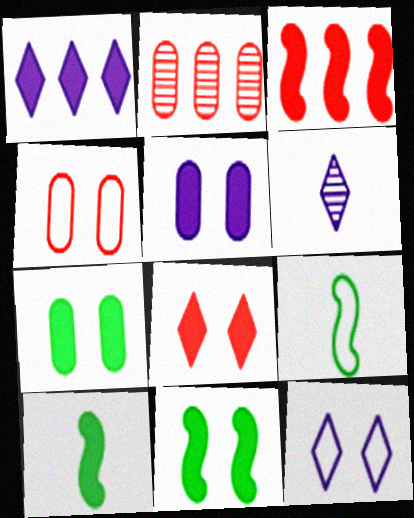[[1, 6, 12], 
[2, 10, 12], 
[5, 8, 11]]